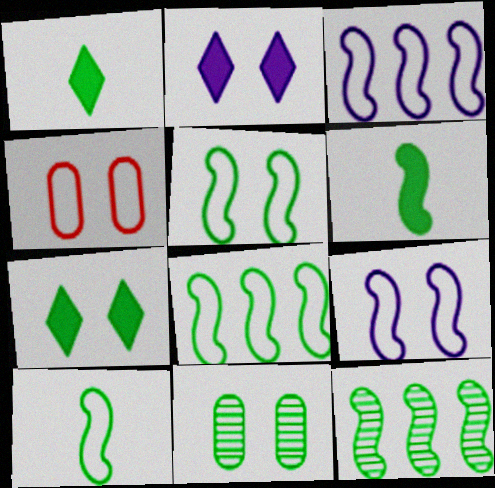[[1, 8, 11], 
[5, 6, 12], 
[5, 7, 11], 
[5, 8, 10]]